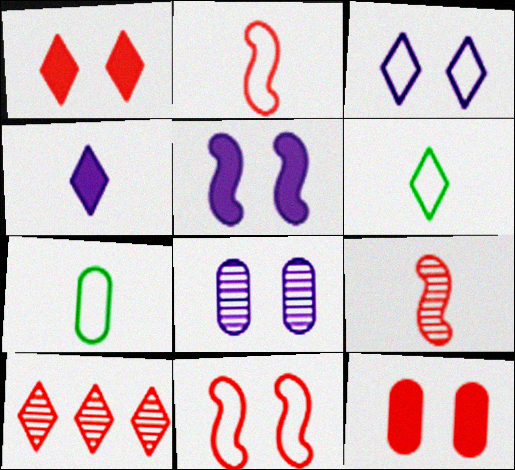[[2, 10, 12], 
[3, 5, 8], 
[4, 7, 9], 
[5, 7, 10]]